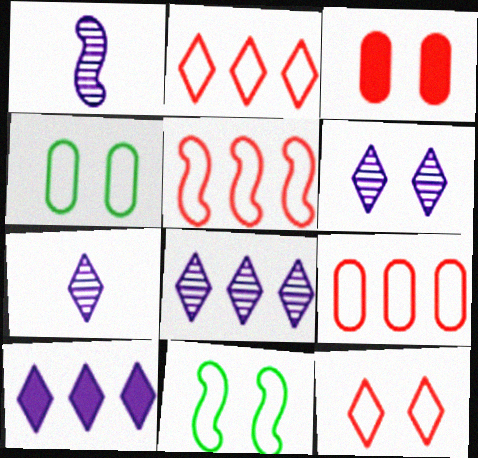[[2, 5, 9], 
[3, 6, 11], 
[6, 7, 8]]